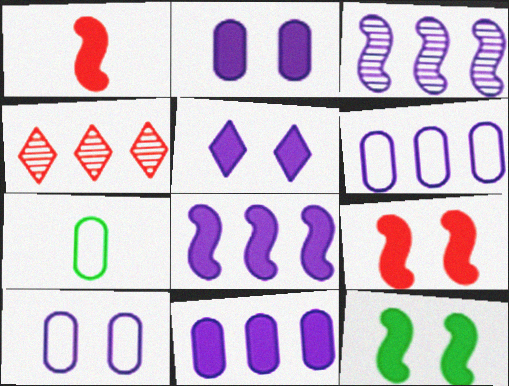[[1, 8, 12]]